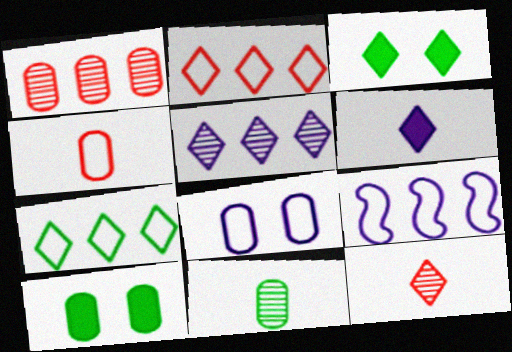[[9, 10, 12]]